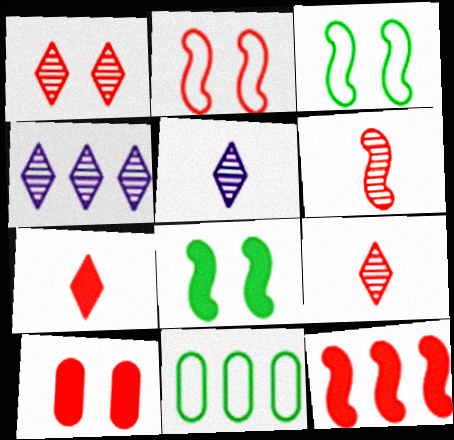[[1, 2, 10], 
[2, 6, 12], 
[4, 11, 12], 
[7, 10, 12]]